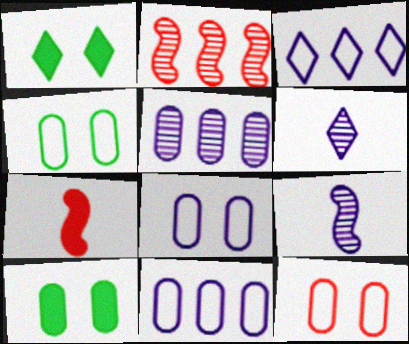[[4, 8, 12]]